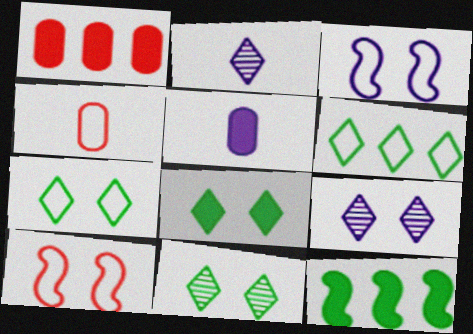[[3, 4, 6], 
[4, 9, 12], 
[7, 8, 11]]